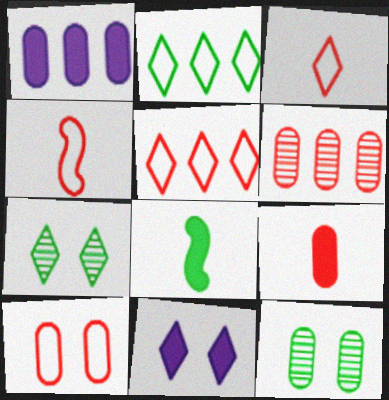[[1, 4, 7], 
[2, 8, 12], 
[4, 5, 10], 
[6, 9, 10]]